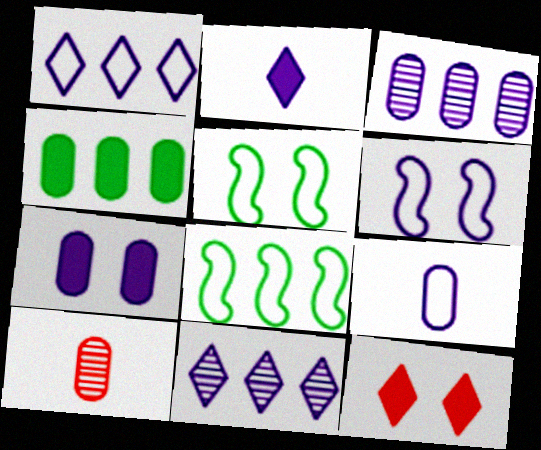[[1, 6, 9], 
[2, 3, 6], 
[3, 7, 9]]